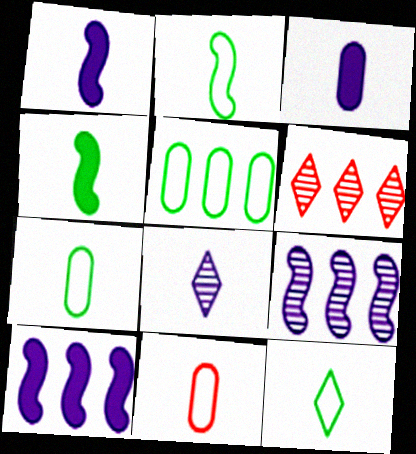[[2, 7, 12], 
[4, 8, 11], 
[5, 6, 10]]